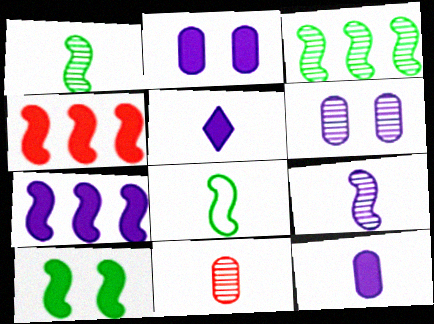[[2, 5, 7], 
[3, 8, 10], 
[5, 8, 11]]